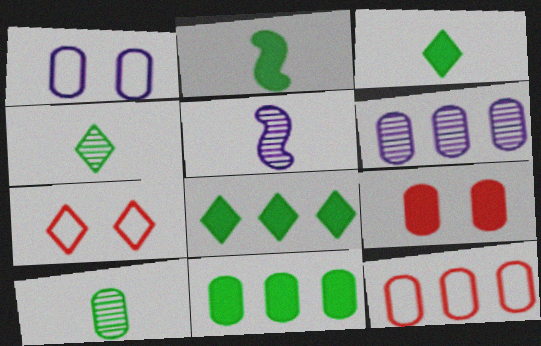[[2, 6, 7], 
[5, 7, 11], 
[6, 11, 12]]